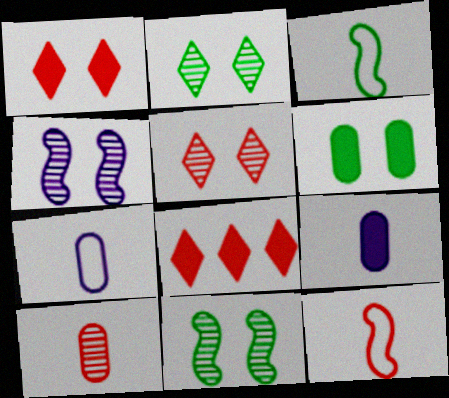[[7, 8, 11]]